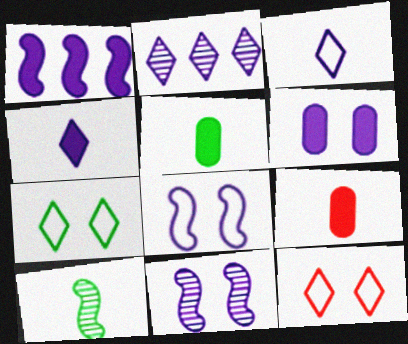[[1, 4, 6], 
[3, 9, 10]]